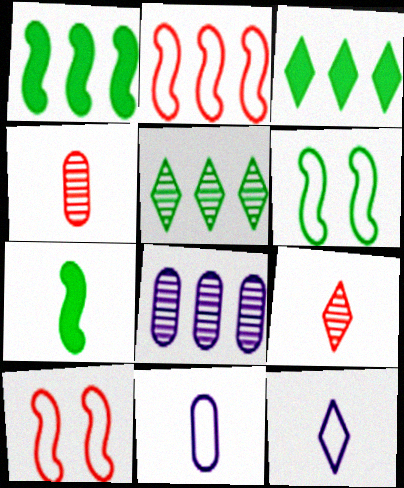[[2, 3, 8], 
[4, 7, 12], 
[7, 9, 11]]